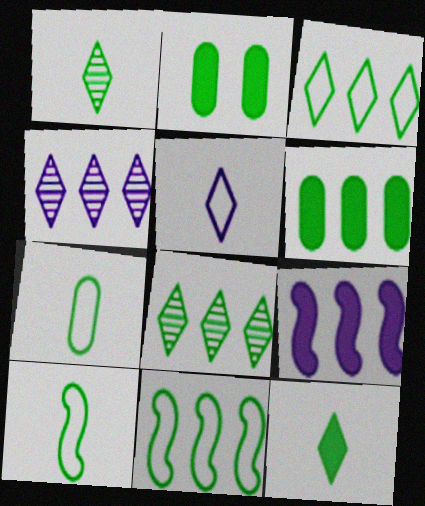[[1, 2, 11], 
[2, 8, 10], 
[6, 8, 11]]